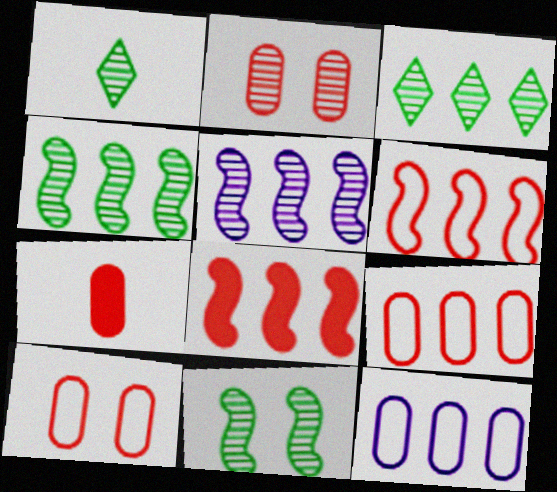[[1, 2, 5], 
[2, 7, 9], 
[3, 8, 12]]